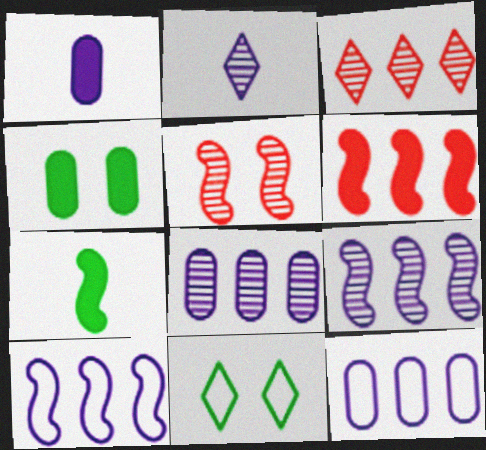[[5, 7, 10]]